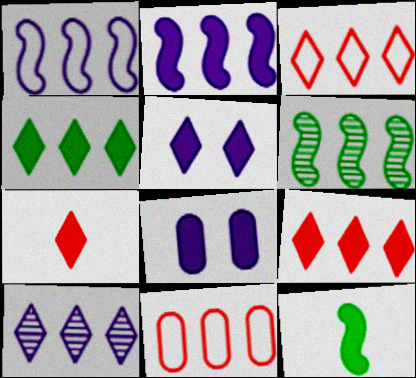[[3, 4, 10], 
[4, 5, 7], 
[8, 9, 12]]